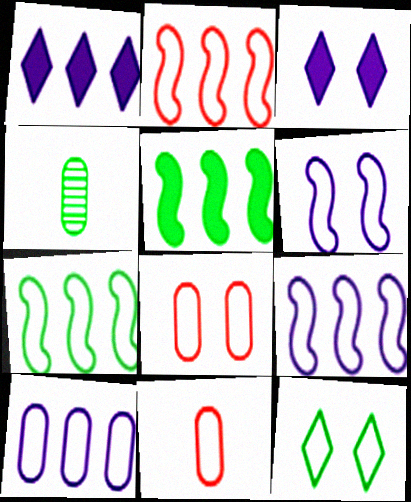[[2, 3, 4], 
[2, 7, 9], 
[4, 5, 12], 
[6, 8, 12], 
[9, 11, 12]]